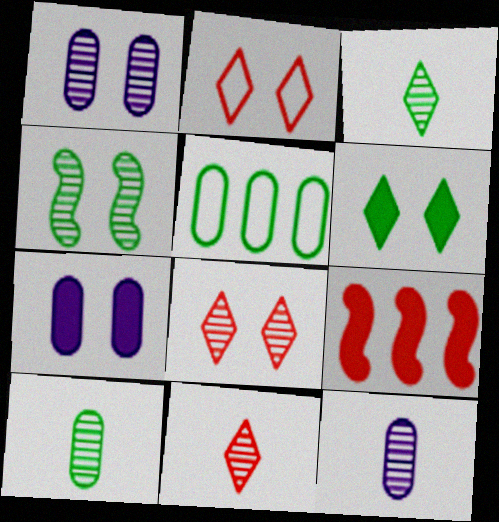[[1, 4, 8], 
[2, 4, 7]]